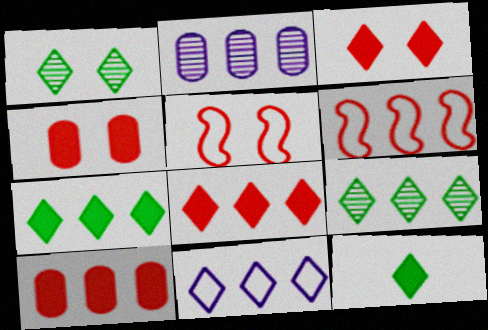[[2, 5, 12], 
[2, 6, 7], 
[8, 9, 11]]